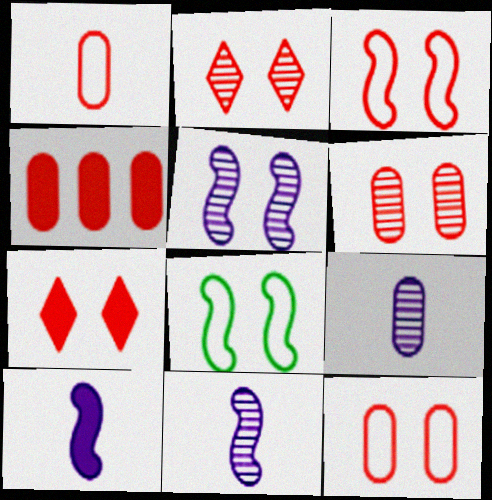[[1, 4, 6], 
[3, 6, 7]]